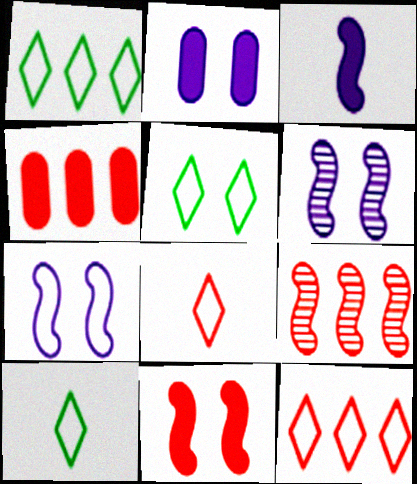[[1, 5, 10], 
[2, 9, 10], 
[4, 6, 10], 
[4, 9, 12]]